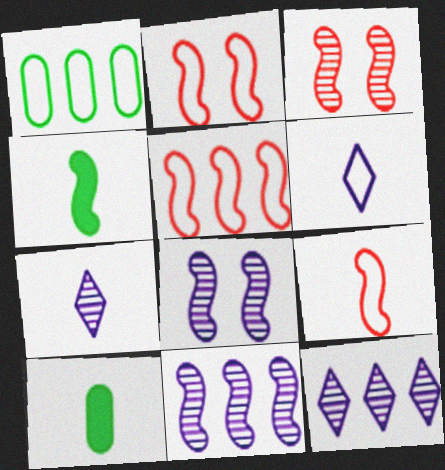[[1, 2, 6], 
[2, 4, 11], 
[2, 5, 9], 
[2, 10, 12], 
[4, 5, 8], 
[7, 9, 10]]